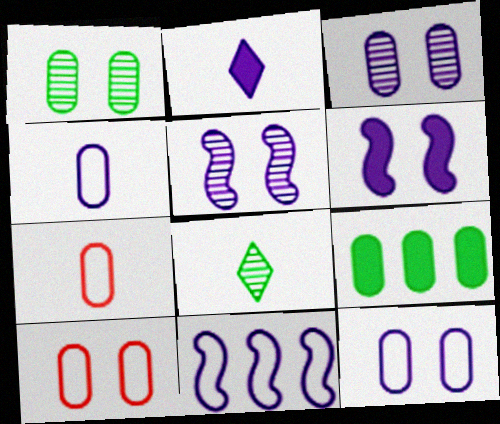[[2, 3, 11], 
[3, 7, 9]]